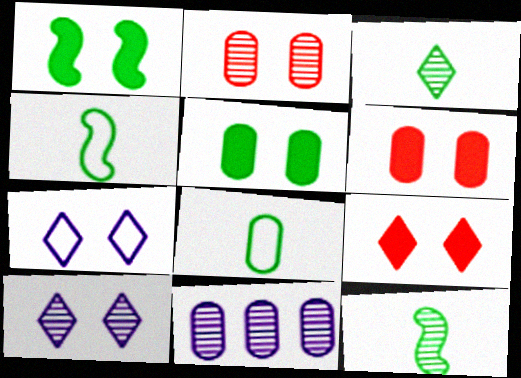[[1, 2, 7], 
[4, 9, 11], 
[6, 8, 11]]